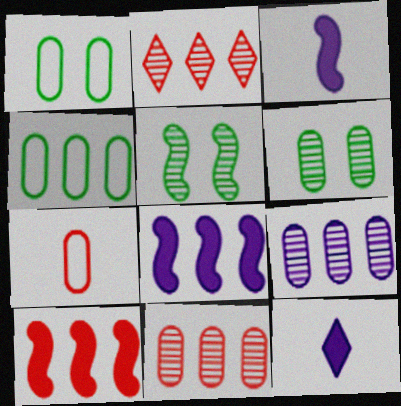[[1, 2, 3], 
[2, 4, 8]]